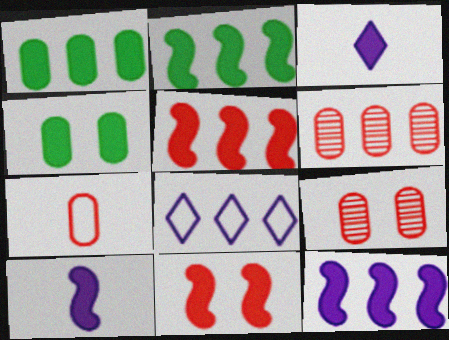[[1, 3, 11], 
[2, 5, 12], 
[2, 6, 8], 
[2, 10, 11], 
[3, 4, 5]]